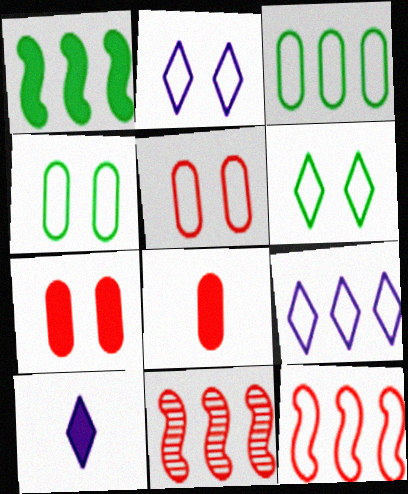[[1, 7, 10], 
[3, 9, 12], 
[4, 10, 11]]